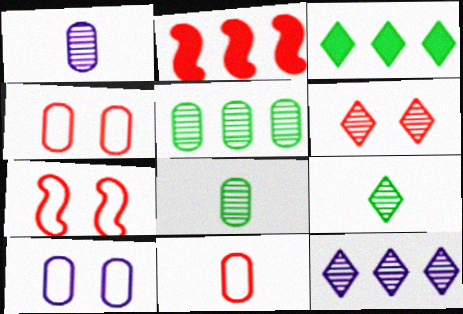[[1, 3, 7], 
[2, 6, 11], 
[2, 9, 10], 
[6, 9, 12]]